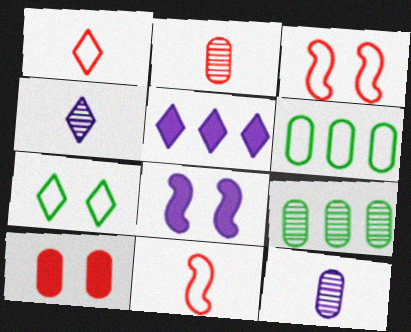[[1, 8, 9], 
[6, 10, 12]]